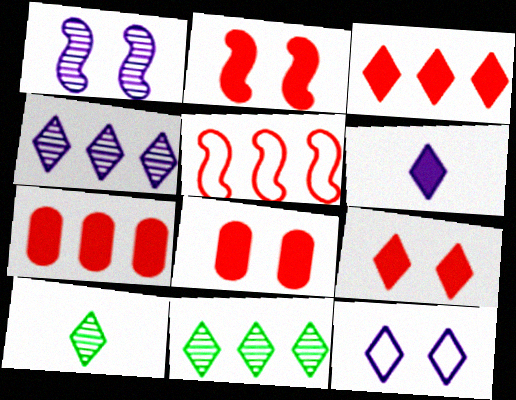[[2, 8, 9], 
[3, 10, 12], 
[4, 6, 12]]